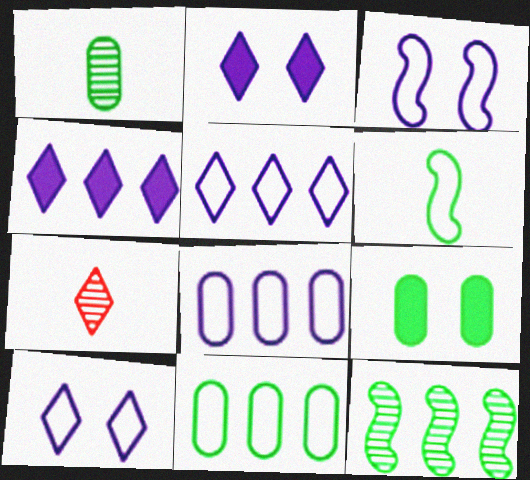[[1, 9, 11]]